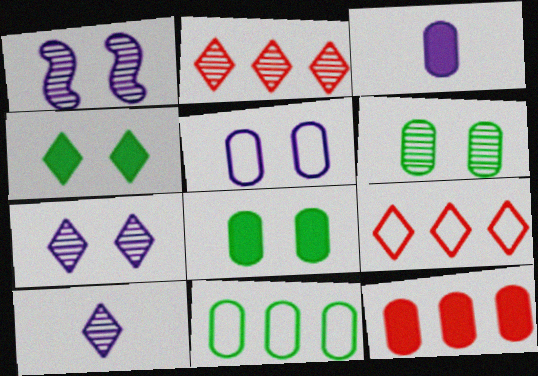[[3, 8, 12], 
[4, 9, 10]]